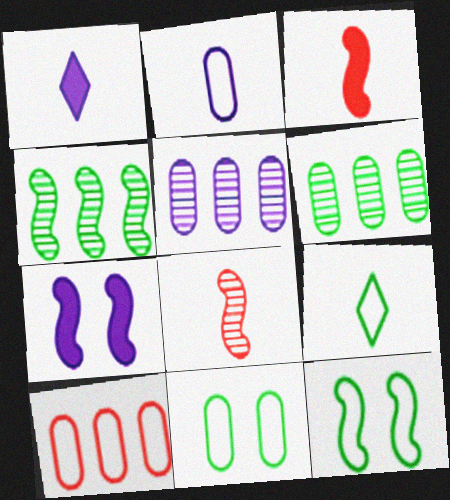[[2, 10, 11]]